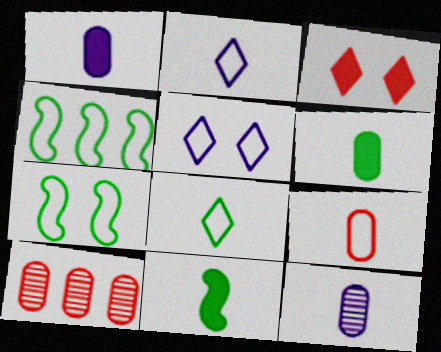[[3, 4, 12], 
[4, 5, 9], 
[5, 10, 11], 
[6, 9, 12]]